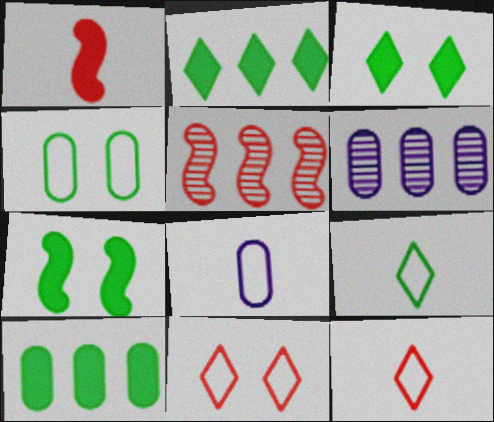[[3, 5, 8], 
[6, 7, 12]]